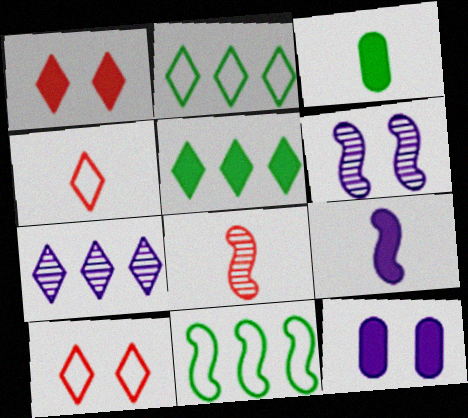[[2, 8, 12]]